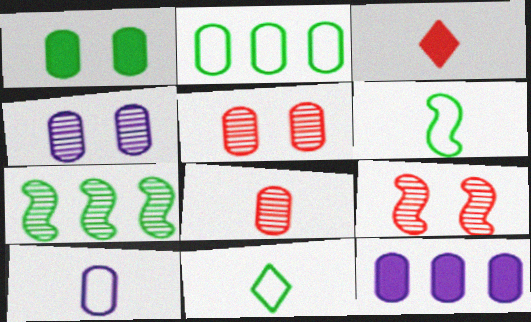[[1, 7, 11], 
[4, 10, 12], 
[9, 11, 12]]